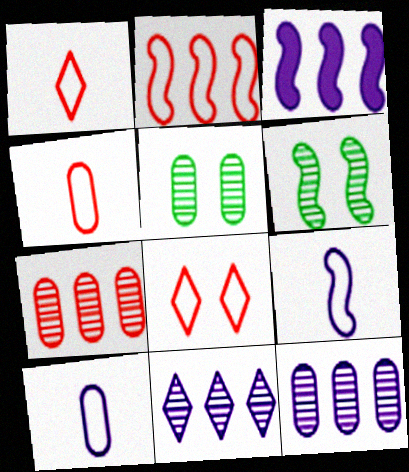[[1, 3, 5], 
[2, 4, 8]]